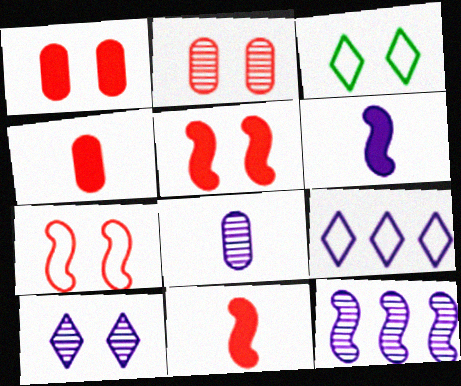[[3, 4, 12], 
[8, 10, 12]]